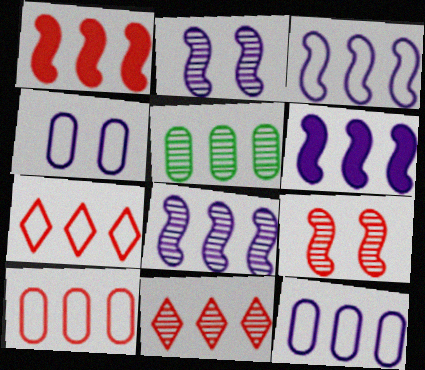[[1, 10, 11], 
[3, 6, 8], 
[5, 6, 7], 
[5, 8, 11]]